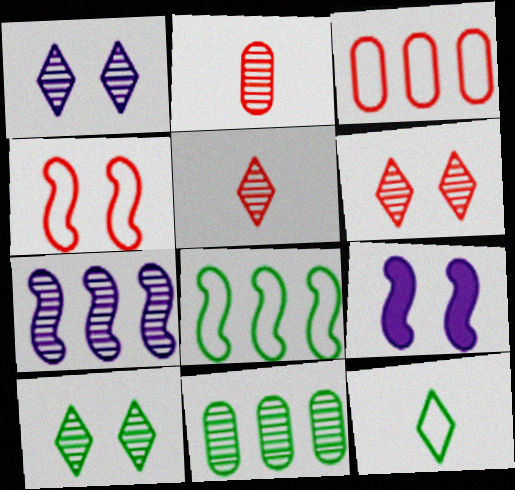[[1, 6, 10], 
[2, 7, 10]]